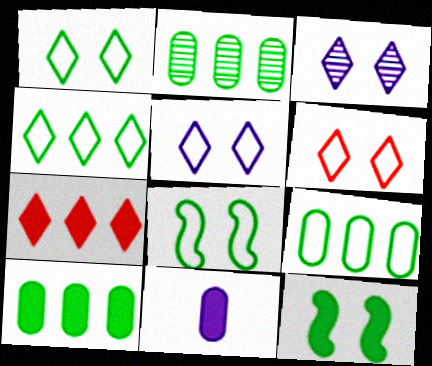[[1, 5, 6], 
[2, 9, 10], 
[7, 11, 12]]